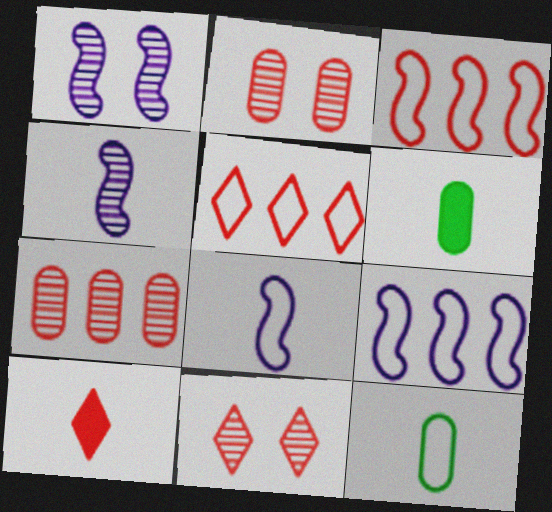[[1, 5, 6], 
[2, 3, 10], 
[4, 10, 12], 
[5, 10, 11], 
[6, 9, 11]]